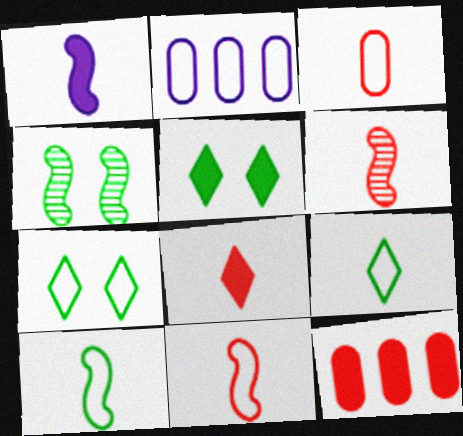[[1, 5, 12], 
[1, 6, 10], 
[2, 4, 8], 
[2, 5, 6], 
[2, 7, 11], 
[3, 6, 8]]